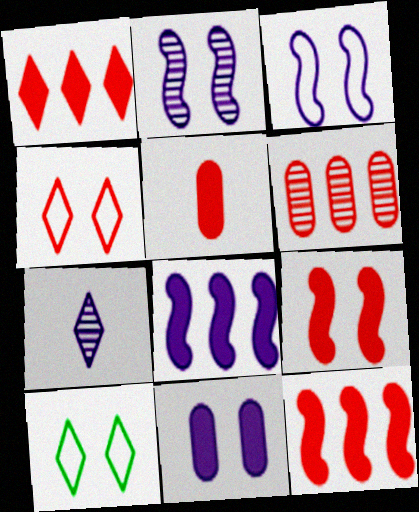[[1, 5, 9], 
[1, 7, 10]]